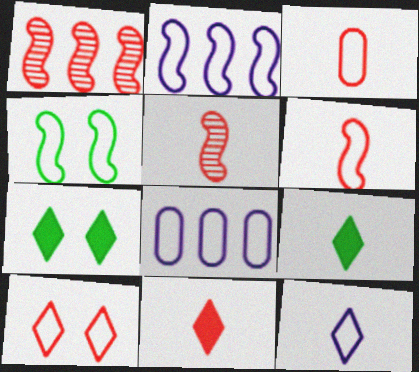[[2, 4, 6], 
[3, 5, 11], 
[5, 7, 8]]